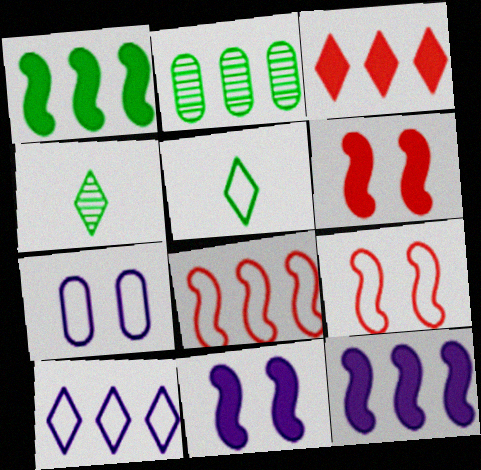[[5, 7, 8]]